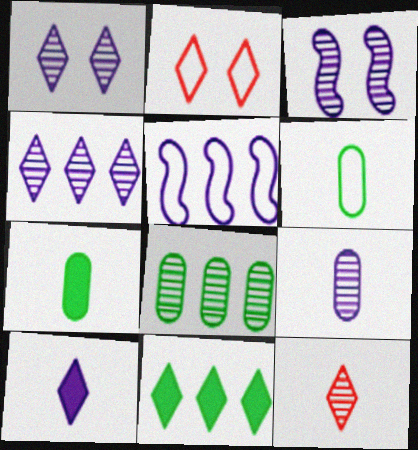[[2, 5, 6], 
[3, 4, 9], 
[3, 8, 12]]